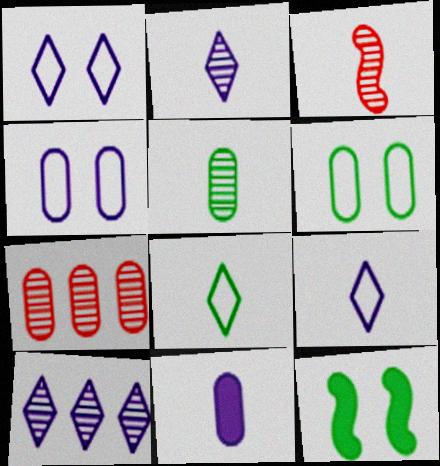[[2, 3, 5], 
[3, 8, 11], 
[6, 7, 11], 
[7, 9, 12]]